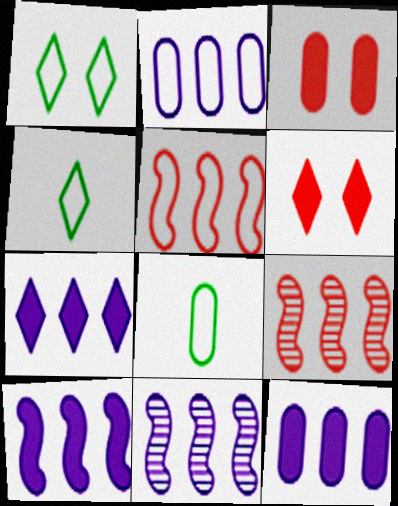[[2, 7, 11], 
[3, 4, 11], 
[6, 8, 11], 
[7, 10, 12]]